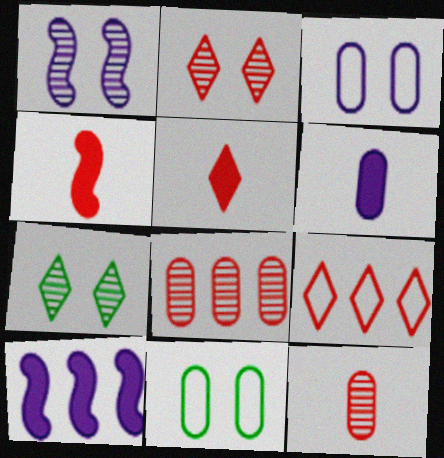[[2, 5, 9], 
[6, 8, 11]]